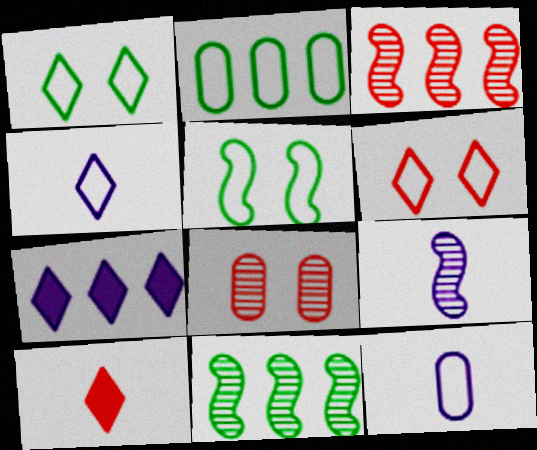[[2, 3, 7]]